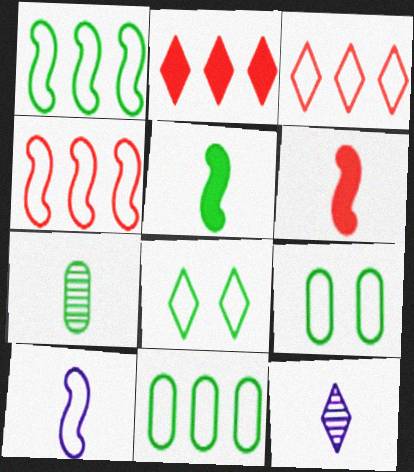[[2, 8, 12], 
[3, 9, 10]]